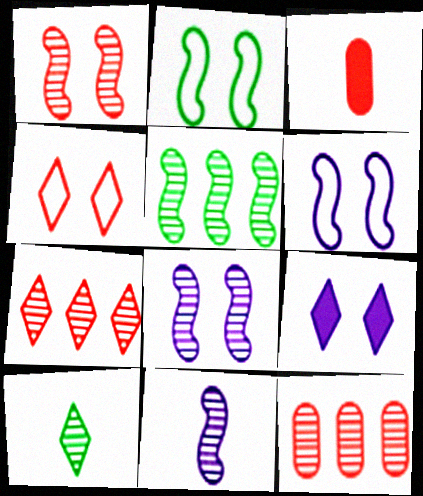[[1, 5, 11], 
[8, 10, 12]]